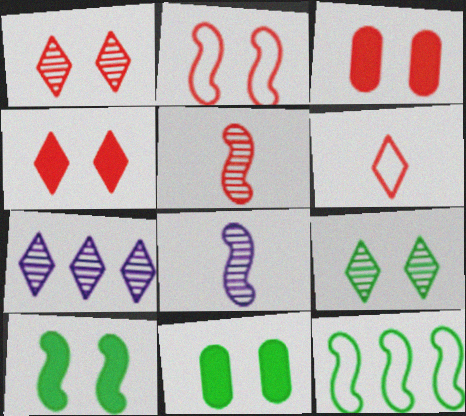[[1, 2, 3]]